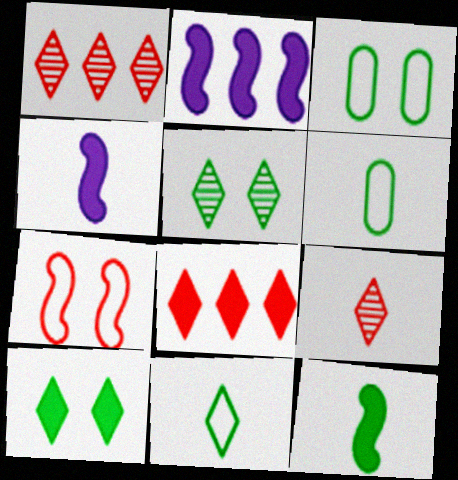[[1, 3, 4], 
[2, 3, 9], 
[4, 6, 9]]